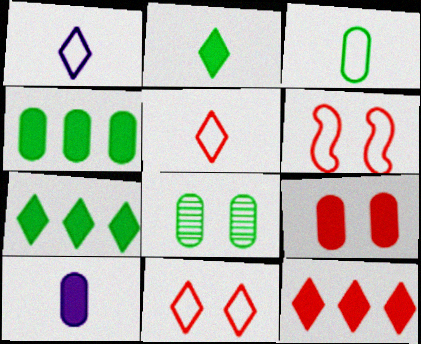[[3, 4, 8], 
[4, 9, 10]]